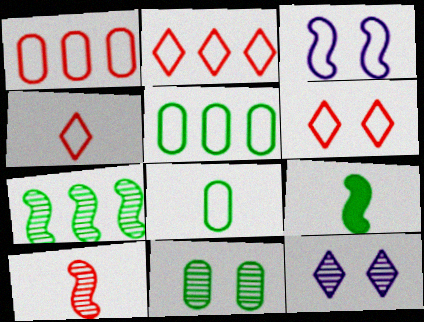[[1, 9, 12], 
[2, 3, 8], 
[2, 4, 6], 
[3, 4, 5]]